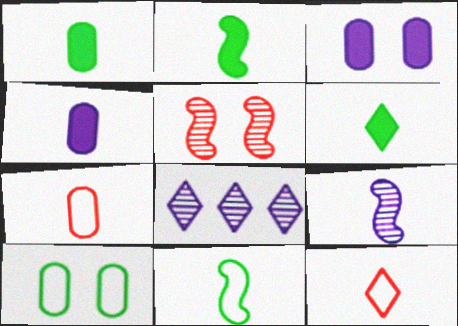[[1, 2, 6], 
[1, 9, 12], 
[6, 7, 9]]